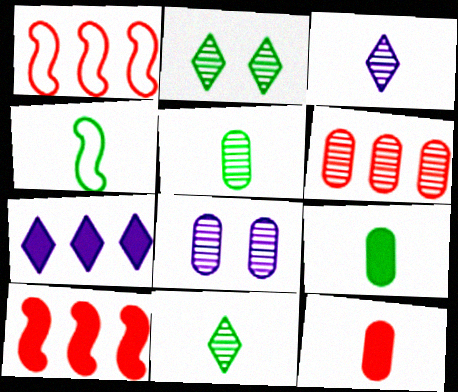[[3, 4, 12], 
[4, 9, 11], 
[5, 6, 8]]